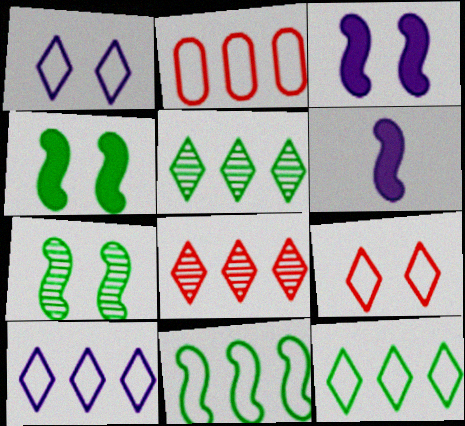[[2, 10, 11]]